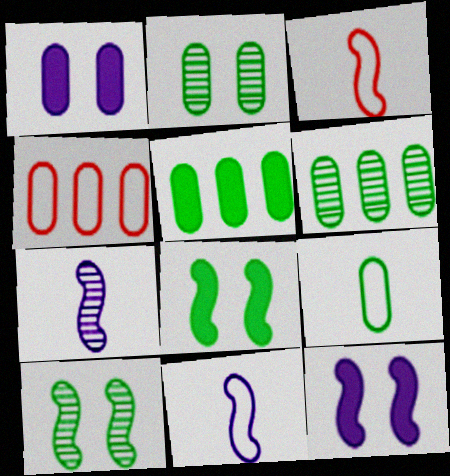[[2, 5, 9]]